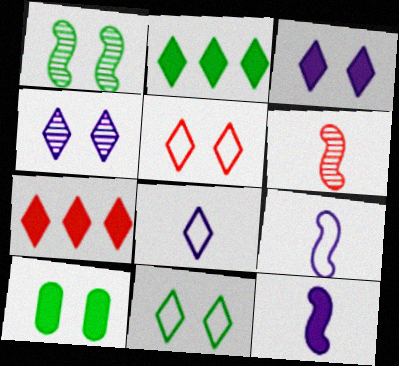[[1, 10, 11], 
[7, 10, 12]]